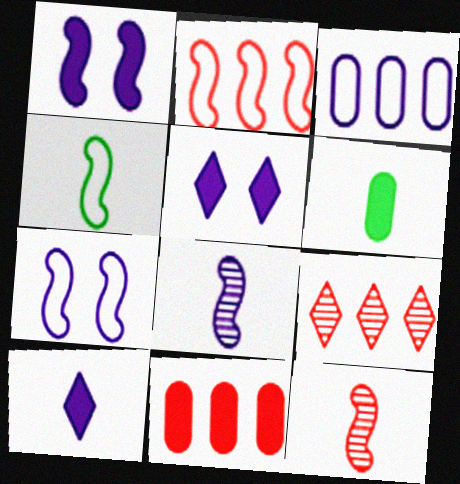[[2, 4, 7], 
[2, 9, 11], 
[3, 5, 8], 
[6, 7, 9]]